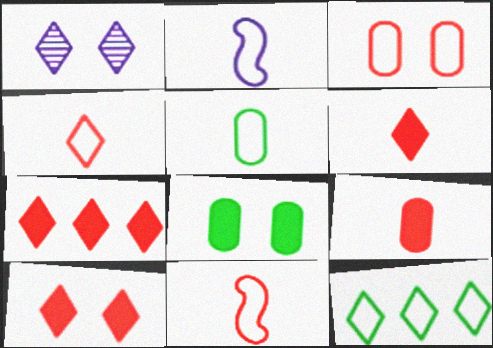[[1, 6, 12], 
[2, 3, 12], 
[2, 4, 5], 
[6, 7, 10]]